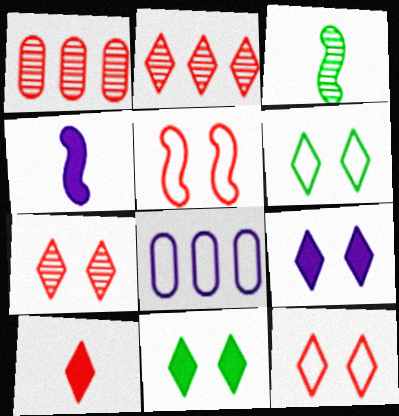[[1, 4, 6], 
[1, 5, 10], 
[2, 10, 12], 
[6, 7, 9]]